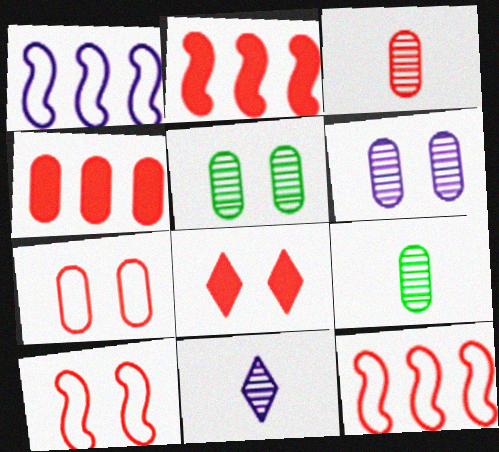[[1, 8, 9], 
[3, 4, 7], 
[3, 8, 12]]